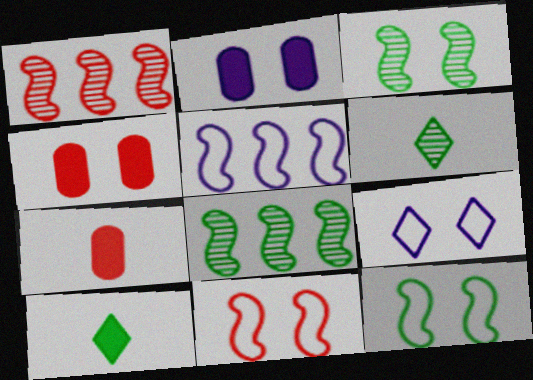[[3, 4, 9], 
[4, 5, 6], 
[7, 8, 9]]